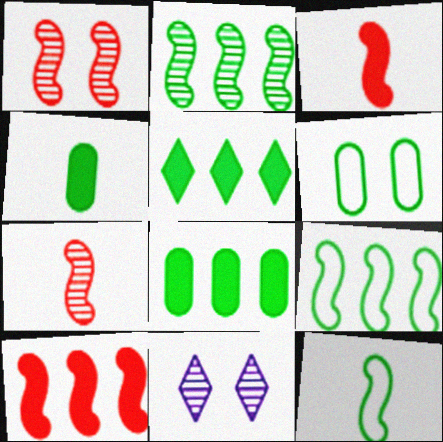[]